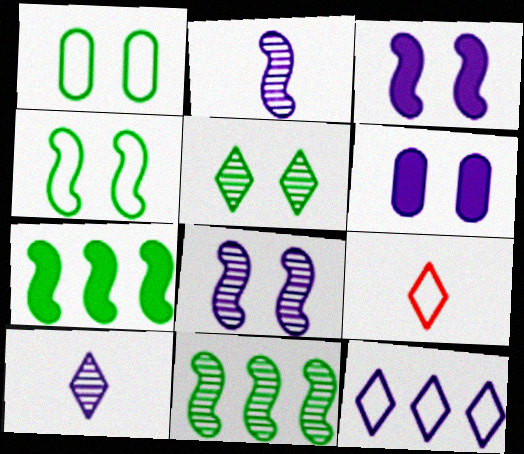[[2, 6, 12], 
[6, 9, 11]]